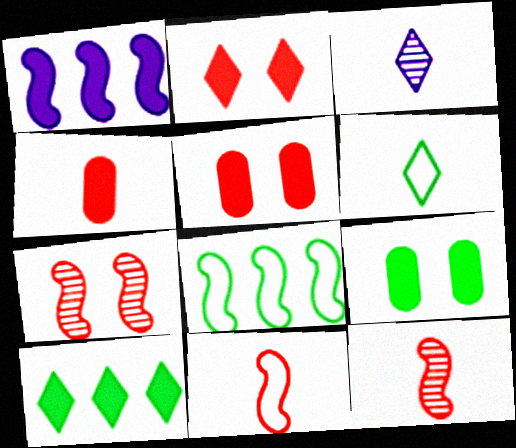[[3, 5, 8]]